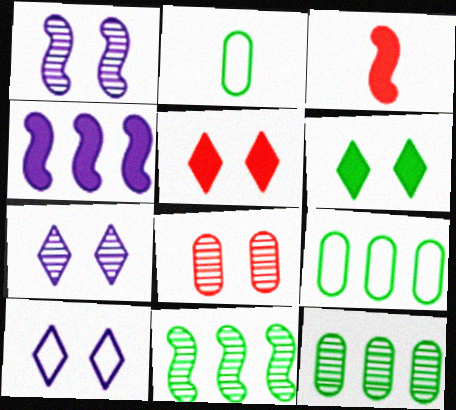[[2, 6, 11], 
[3, 7, 9], 
[3, 10, 12]]